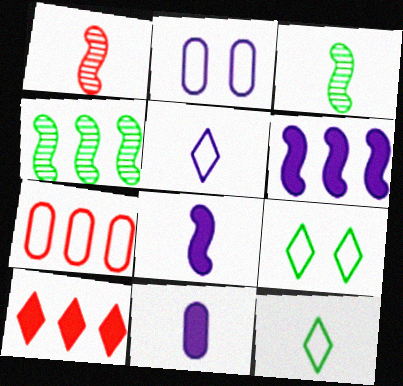[[1, 11, 12], 
[2, 3, 10]]